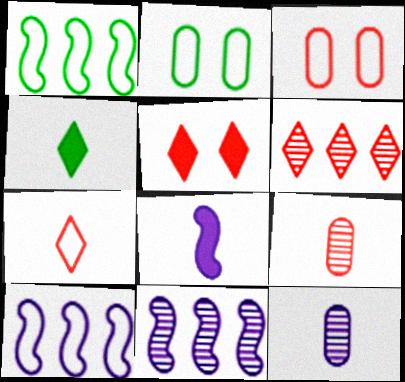[[1, 5, 12], 
[2, 6, 8], 
[2, 7, 10], 
[3, 4, 11], 
[5, 6, 7]]